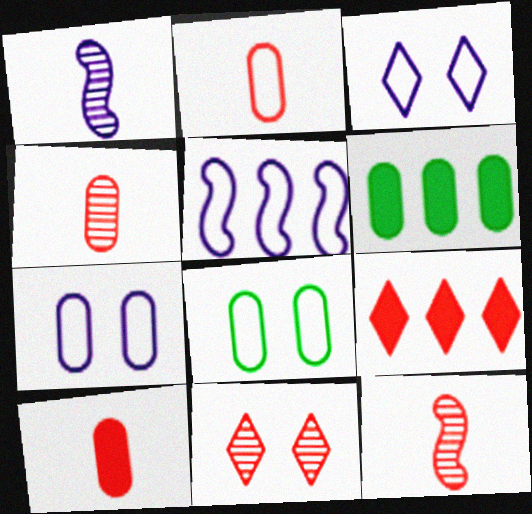[[1, 8, 9], 
[2, 4, 10], 
[3, 6, 12], 
[4, 6, 7]]